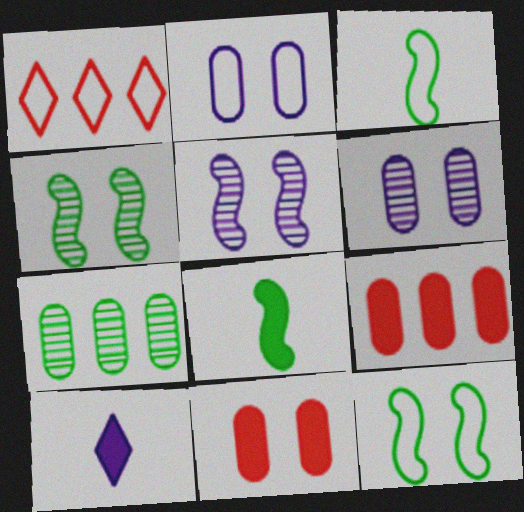[[1, 2, 3], 
[1, 6, 8]]